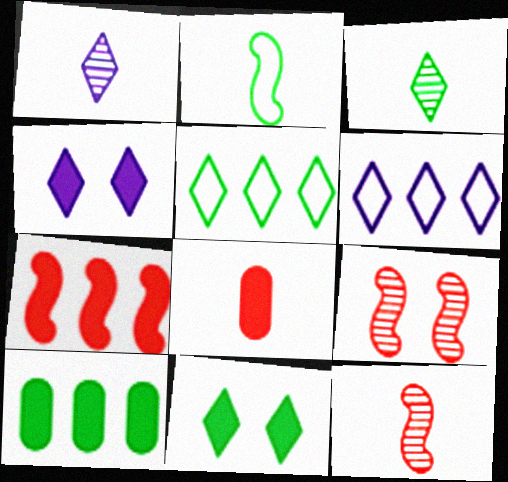[[1, 2, 8], 
[1, 4, 6], 
[3, 5, 11]]